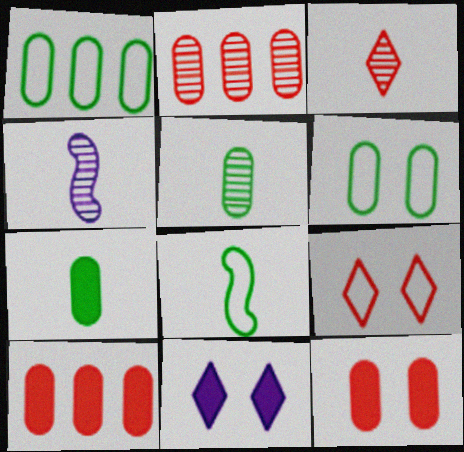[[2, 8, 11], 
[3, 4, 5]]